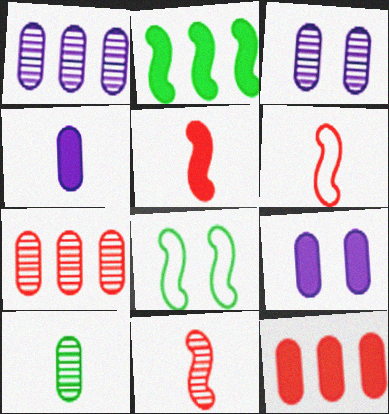[[3, 7, 10], 
[5, 6, 11]]